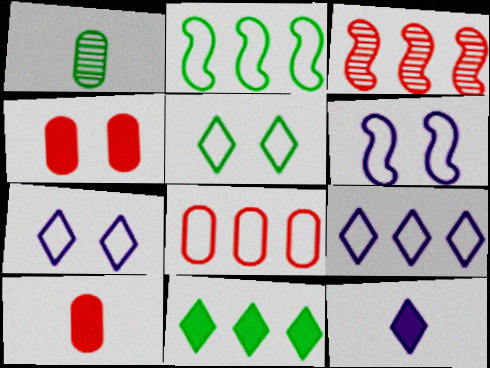[[2, 8, 9]]